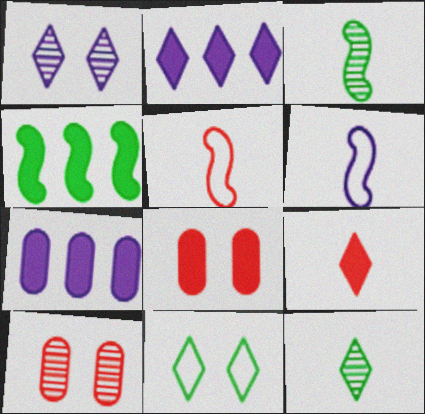[[1, 6, 7]]